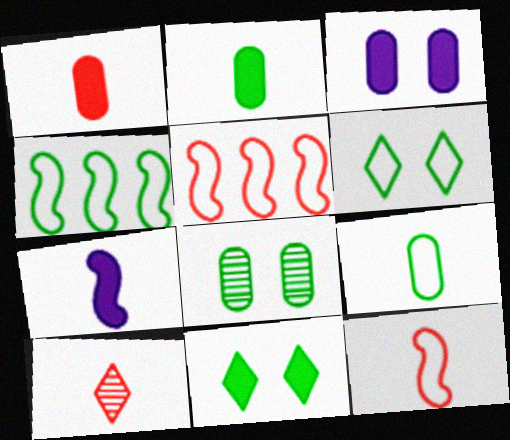[[1, 10, 12], 
[3, 4, 10], 
[4, 6, 9], 
[7, 9, 10]]